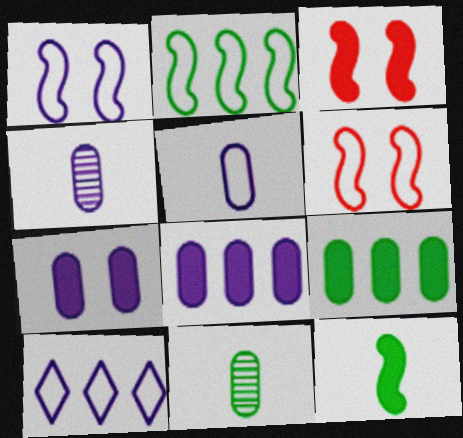[[1, 5, 10], 
[3, 10, 11]]